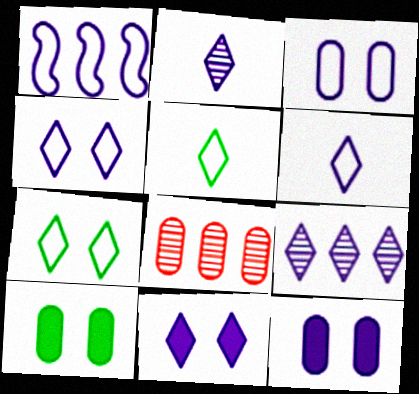[[1, 2, 12], 
[1, 3, 6], 
[6, 9, 11]]